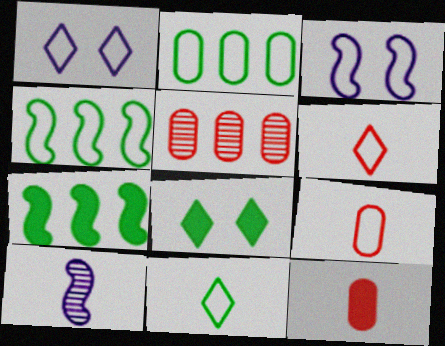[[1, 4, 9], 
[2, 3, 6], 
[10, 11, 12]]